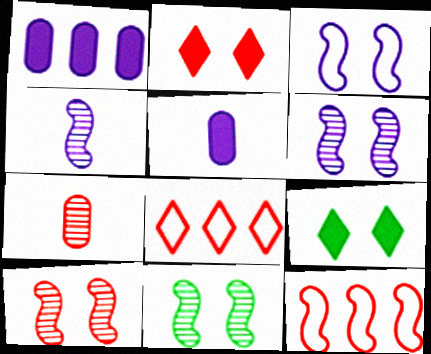[[2, 7, 12], 
[5, 8, 11], 
[6, 10, 11]]